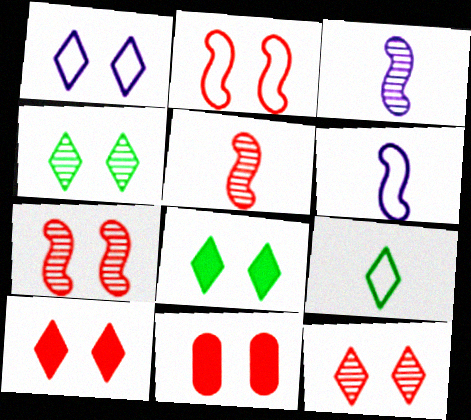[[1, 4, 10], 
[1, 8, 12], 
[2, 11, 12]]